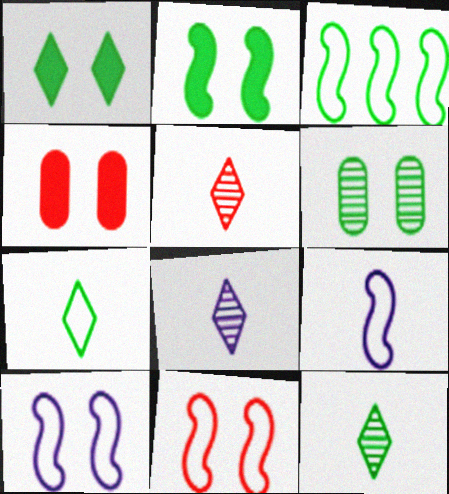[[3, 4, 8], 
[3, 9, 11], 
[5, 8, 12]]